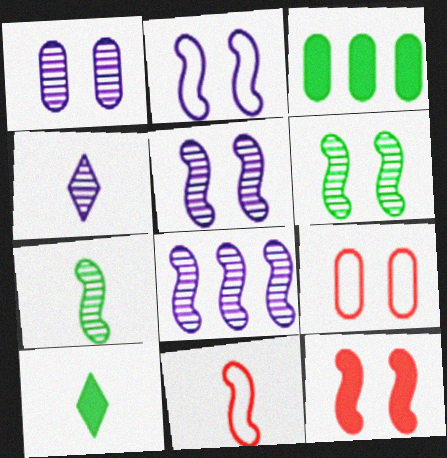[[1, 4, 8], 
[2, 6, 12], 
[8, 9, 10]]